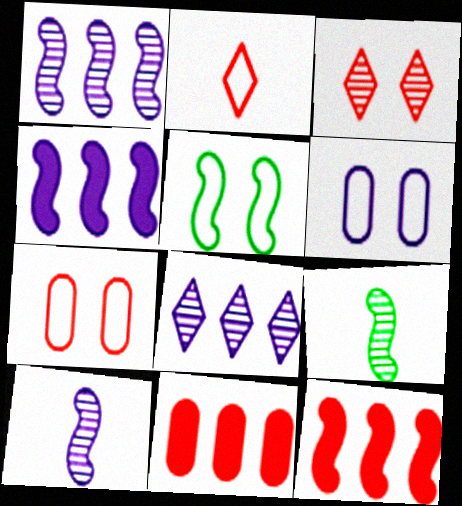[[5, 10, 12]]